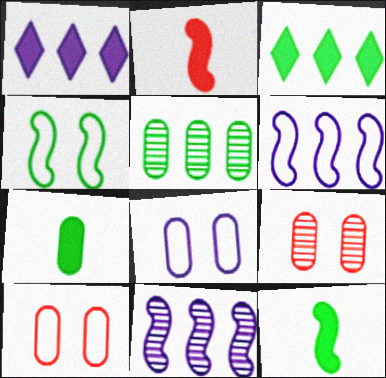[[2, 4, 11]]